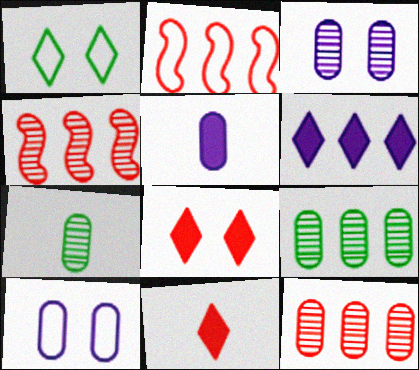[[1, 4, 5], 
[2, 6, 9], 
[3, 7, 12]]